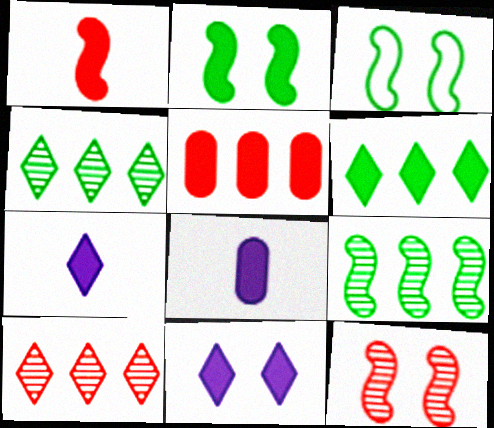[[2, 5, 7], 
[3, 8, 10]]